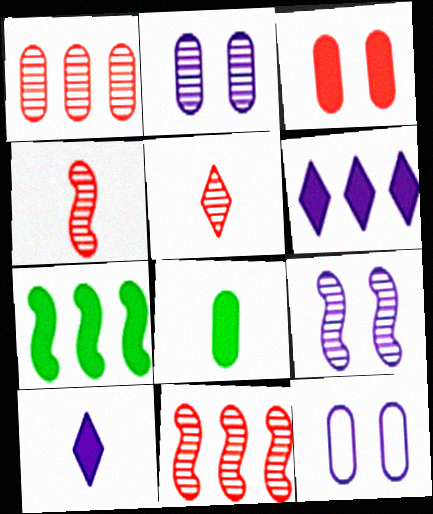[[1, 8, 12], 
[3, 7, 10], 
[5, 7, 12]]